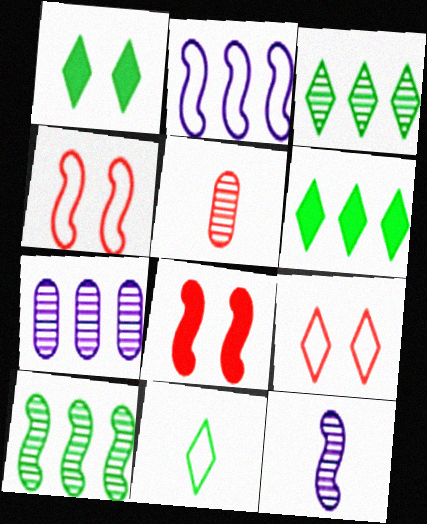[[1, 2, 5], 
[1, 3, 11], 
[7, 8, 11]]